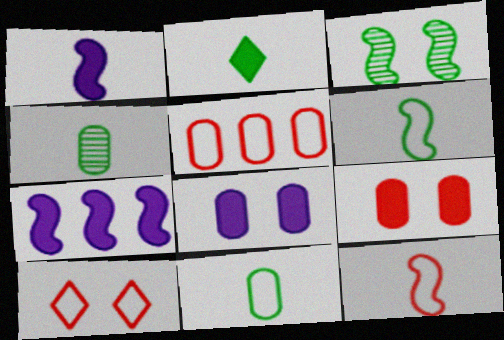[[2, 4, 6], 
[2, 7, 9], 
[3, 7, 12], 
[3, 8, 10], 
[4, 5, 8], 
[4, 7, 10], 
[5, 10, 12]]